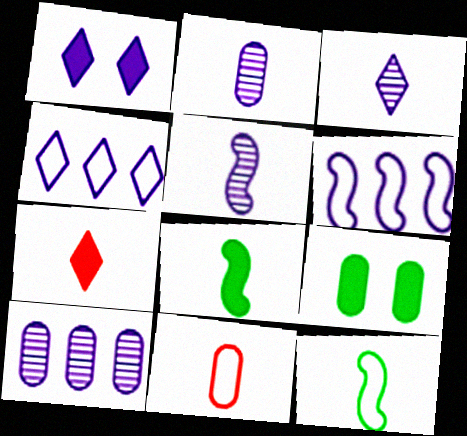[[1, 2, 6], 
[1, 3, 4], 
[2, 3, 5], 
[2, 7, 12], 
[3, 8, 11], 
[9, 10, 11]]